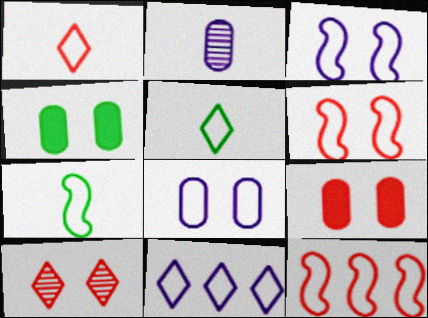[[3, 4, 10], 
[3, 7, 12], 
[5, 8, 12], 
[6, 9, 10]]